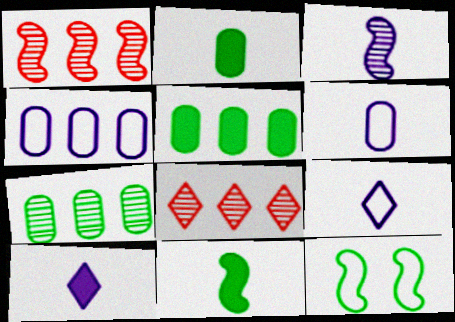[[3, 6, 10]]